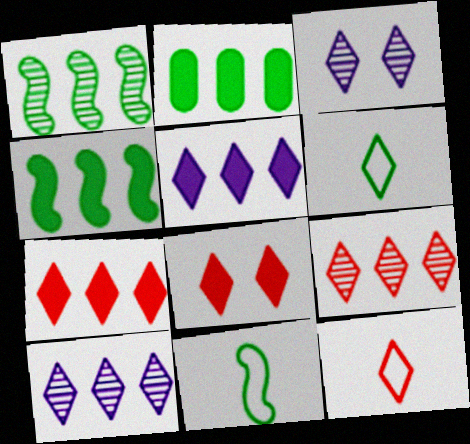[[3, 6, 7], 
[6, 8, 10], 
[8, 9, 12]]